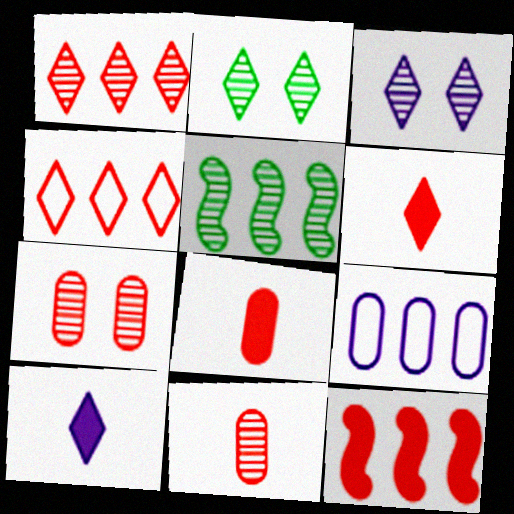[[2, 4, 10], 
[3, 5, 11]]